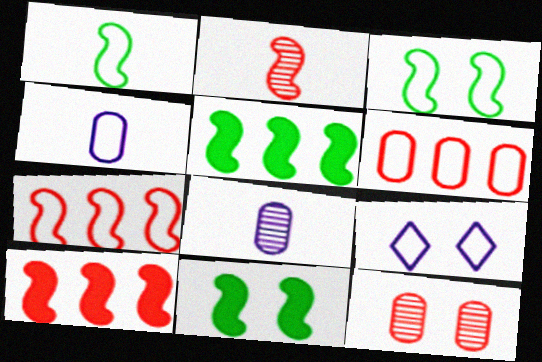[[1, 6, 9], 
[9, 11, 12]]